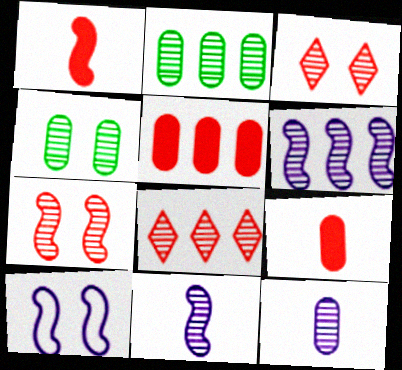[[2, 3, 11], 
[2, 6, 8], 
[4, 8, 11]]